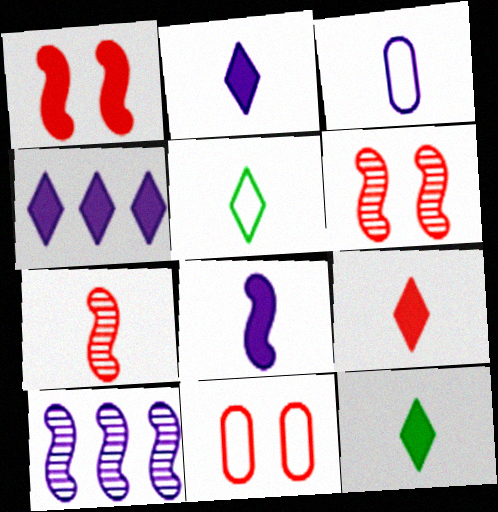[[2, 9, 12], 
[3, 7, 12], 
[10, 11, 12]]